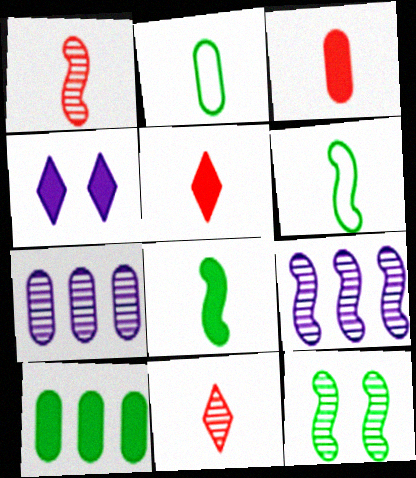[[1, 9, 12], 
[7, 11, 12]]